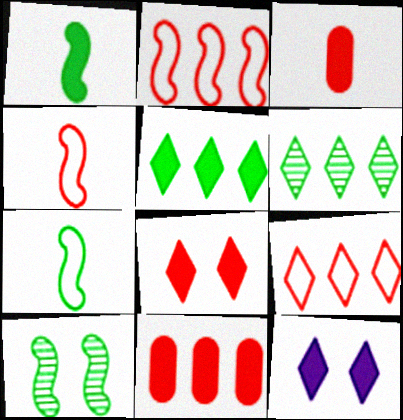[[1, 11, 12]]